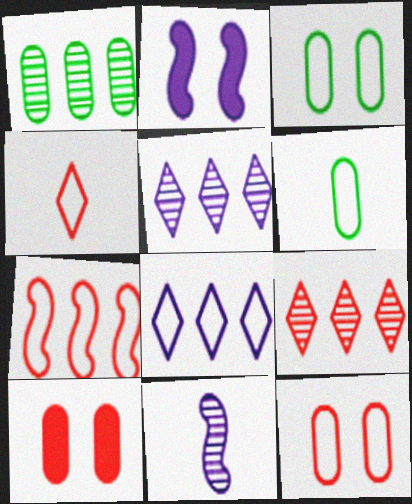[[1, 2, 4], 
[2, 6, 9], 
[4, 7, 12]]